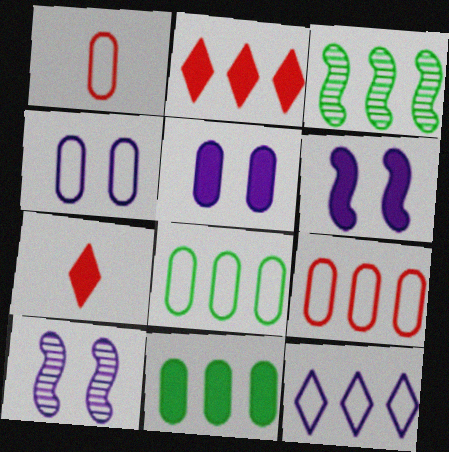[[1, 4, 8], 
[3, 4, 7], 
[6, 7, 11], 
[7, 8, 10]]